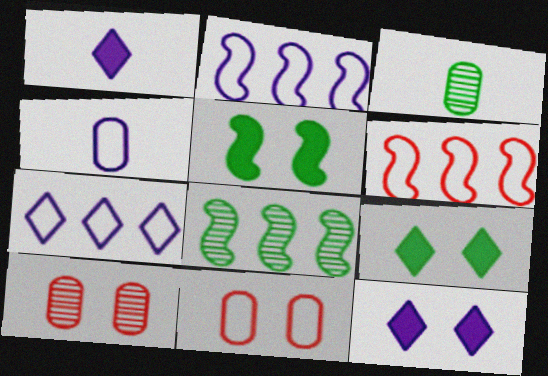[[1, 8, 11], 
[3, 6, 12]]